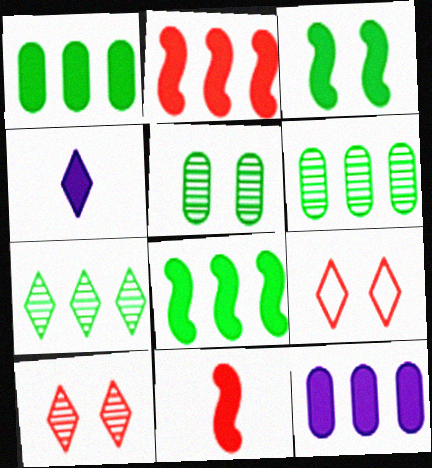[[4, 7, 9]]